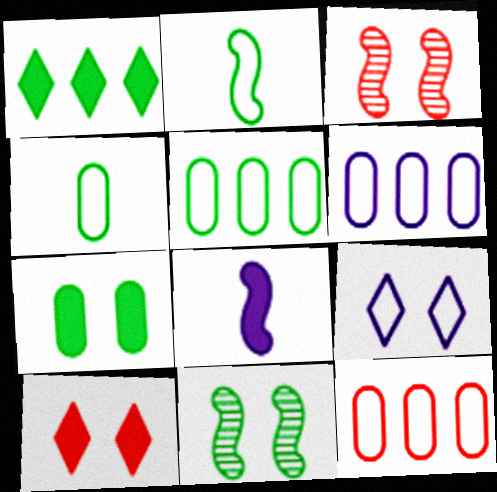[[1, 4, 11], 
[2, 9, 12], 
[3, 7, 9], 
[5, 6, 12]]